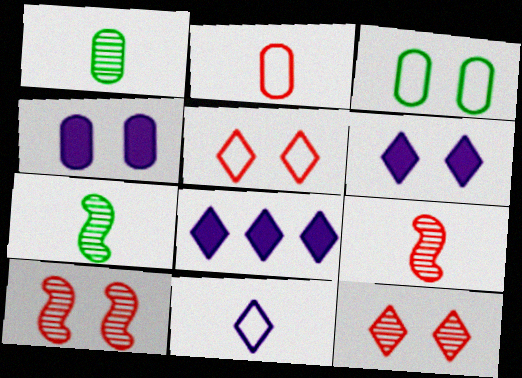[[3, 6, 10], 
[3, 8, 9]]